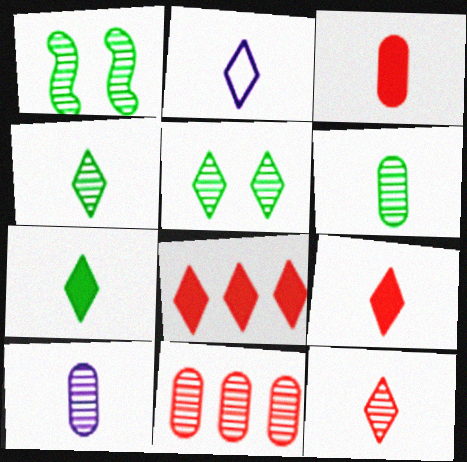[[2, 4, 9], 
[2, 5, 8], 
[2, 7, 12]]